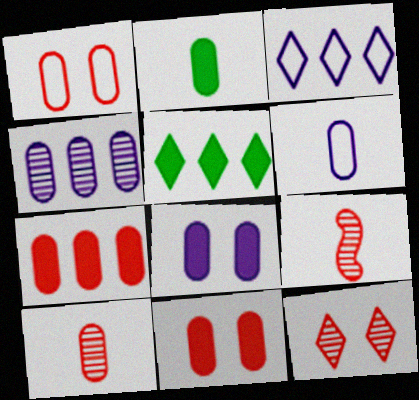[[1, 2, 4], 
[1, 7, 10], 
[2, 6, 10], 
[2, 7, 8], 
[4, 6, 8]]